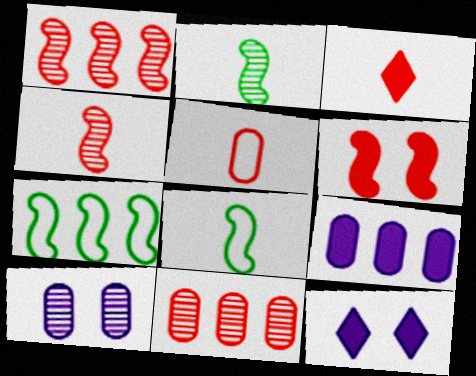[[3, 4, 5], 
[3, 7, 10], 
[8, 11, 12]]